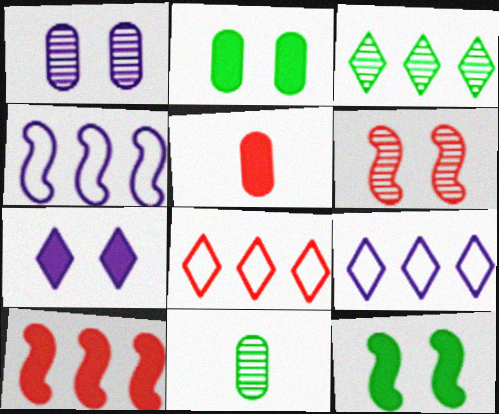[[5, 6, 8]]